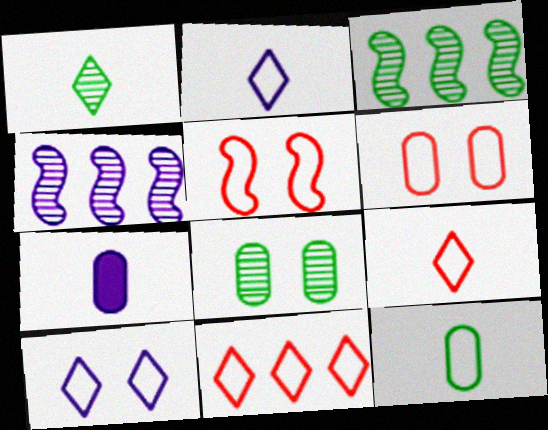[[1, 3, 8], 
[4, 7, 10]]